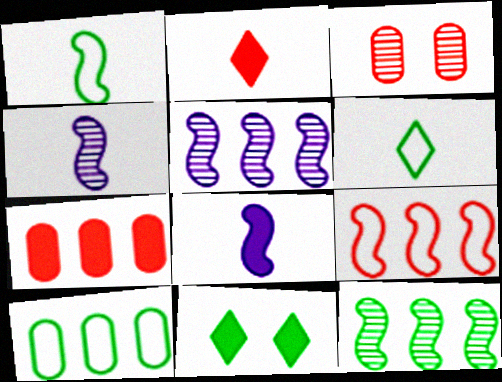[[2, 3, 9], 
[7, 8, 11]]